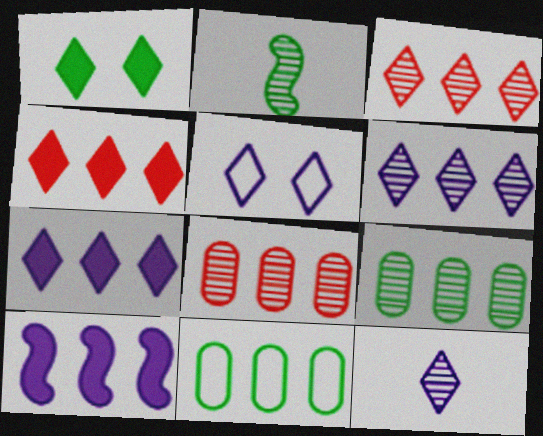[[1, 2, 11], 
[3, 10, 11], 
[5, 7, 12]]